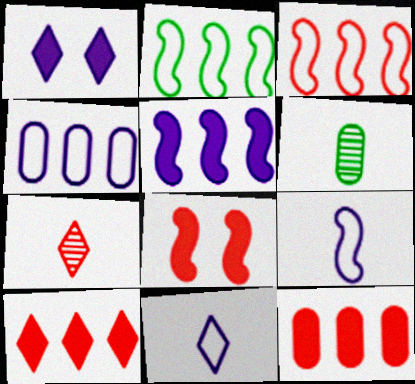[[1, 3, 6]]